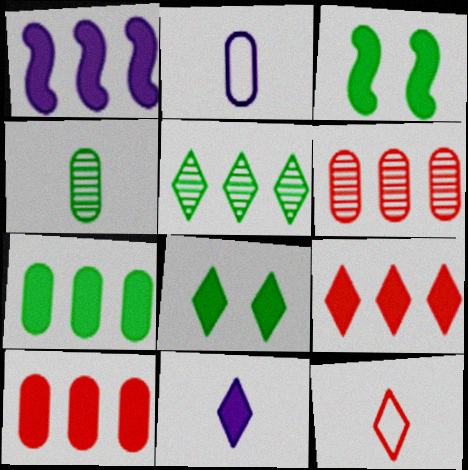[[1, 7, 9], 
[3, 10, 11], 
[8, 9, 11]]